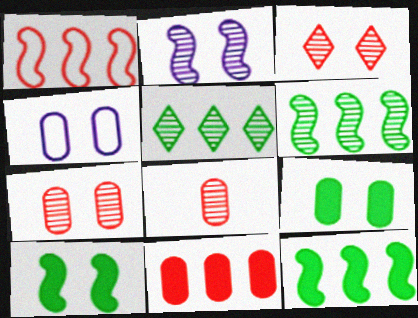[[2, 5, 8], 
[3, 4, 10], 
[4, 7, 9]]